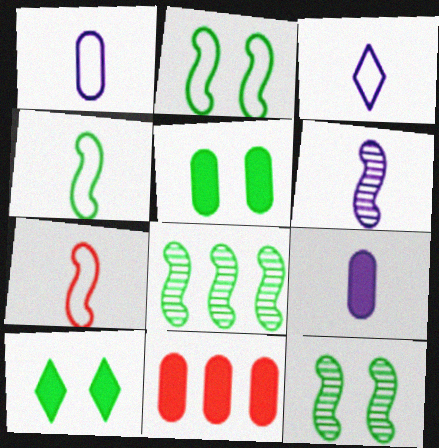[[3, 6, 9], 
[3, 11, 12], 
[5, 9, 11]]